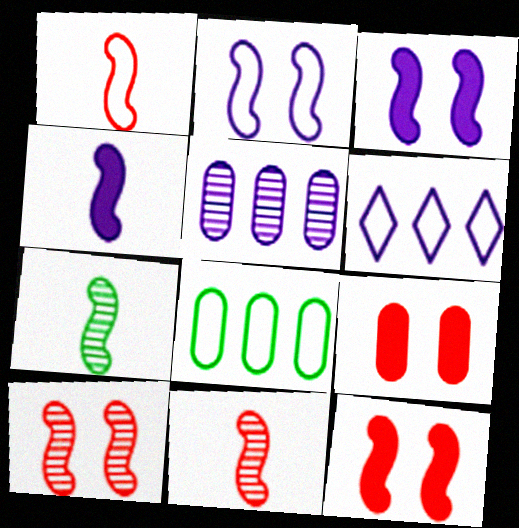[[1, 4, 7], 
[6, 7, 9]]